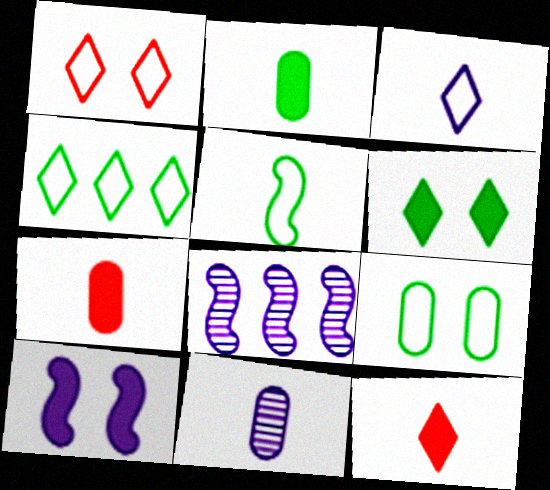[[1, 2, 8], 
[1, 3, 4], 
[4, 5, 9], 
[5, 11, 12], 
[8, 9, 12]]